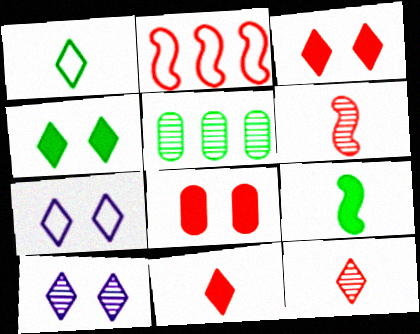[[2, 8, 12], 
[5, 6, 10]]